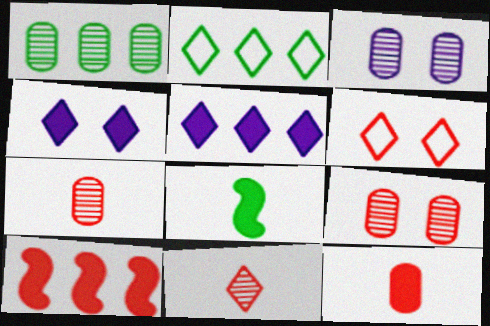[[1, 3, 7], 
[2, 4, 11], 
[6, 7, 10]]